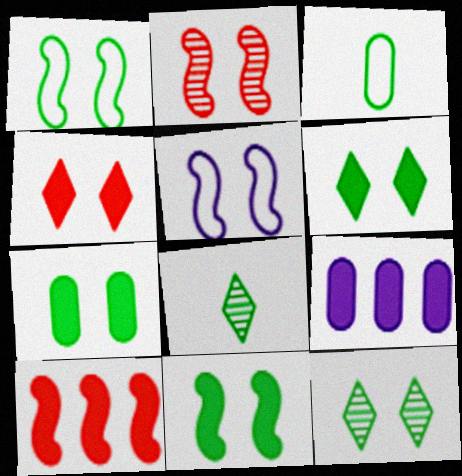[[1, 7, 12], 
[2, 5, 11], 
[6, 7, 11]]